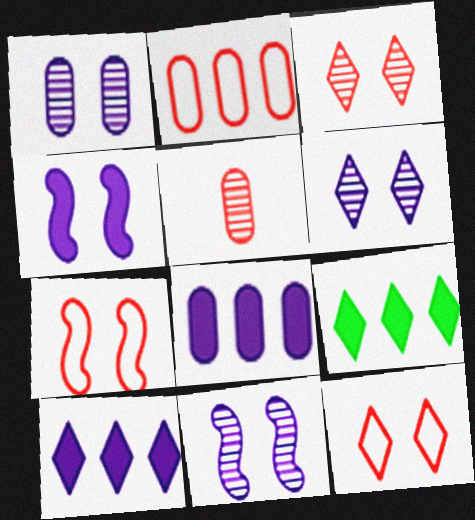[[1, 6, 11]]